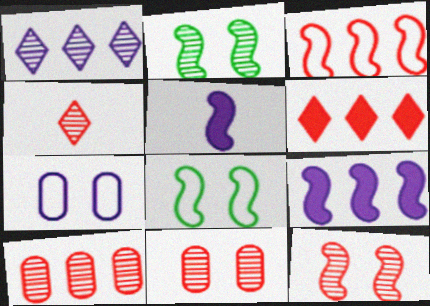[[1, 5, 7], 
[2, 3, 5], 
[3, 6, 10], 
[4, 10, 12]]